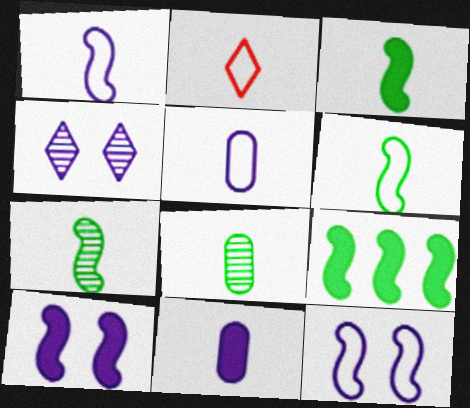[[2, 5, 6], 
[2, 7, 11], 
[3, 6, 7]]